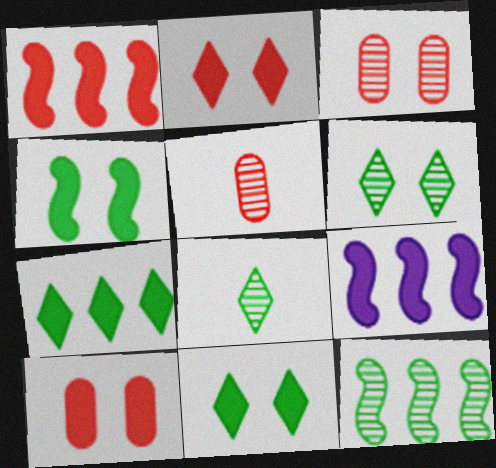[]